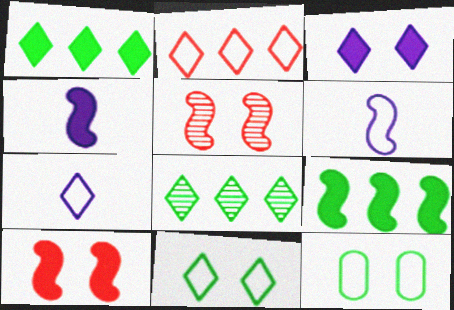[[2, 6, 12], 
[2, 7, 11], 
[3, 5, 12], 
[4, 9, 10], 
[5, 6, 9]]